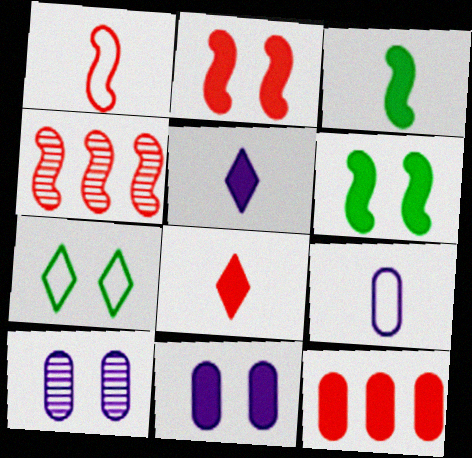[[1, 2, 4], 
[2, 7, 10], 
[2, 8, 12], 
[5, 6, 12]]